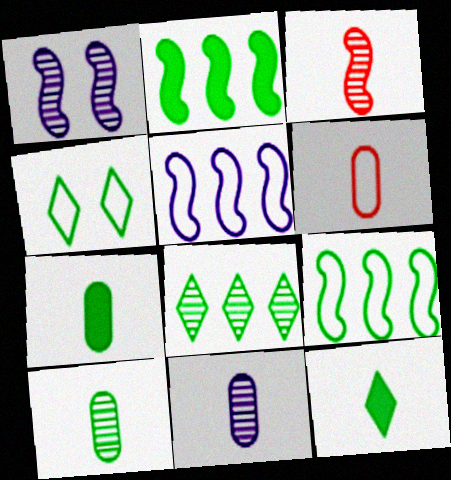[[2, 4, 10], 
[4, 5, 6], 
[4, 8, 12], 
[6, 7, 11]]